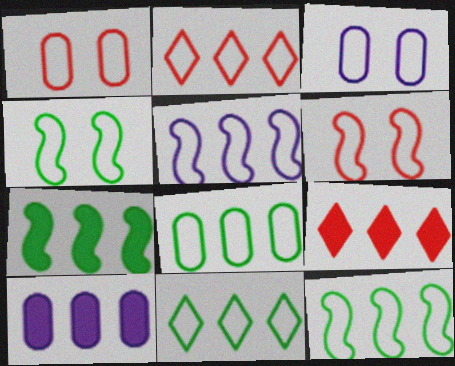[[2, 5, 8], 
[7, 9, 10], 
[8, 11, 12]]